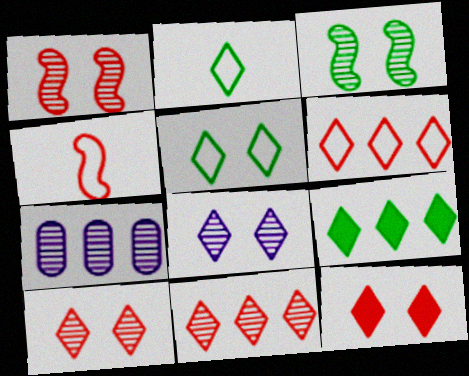[[5, 8, 12]]